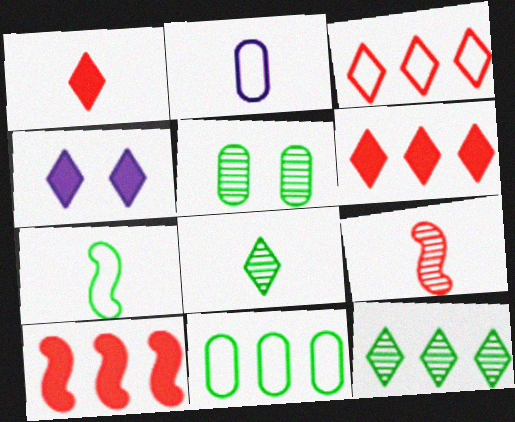[[3, 4, 8], 
[4, 9, 11]]